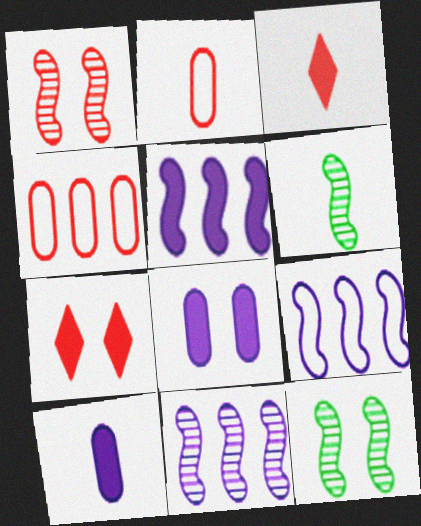[[1, 3, 4], 
[1, 6, 11], 
[5, 9, 11]]